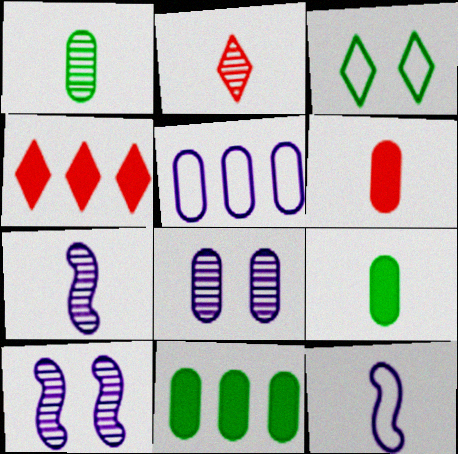[[1, 2, 7], 
[2, 9, 12]]